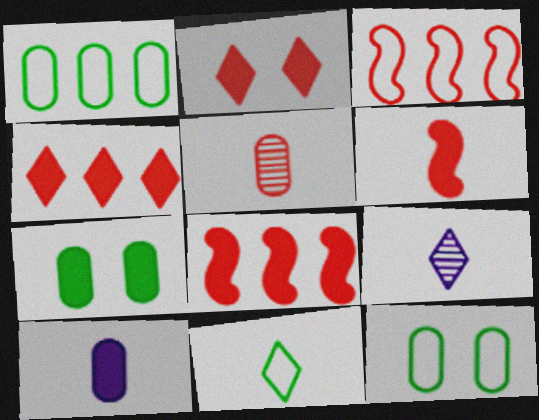[[2, 3, 5], 
[3, 7, 9], 
[8, 9, 12]]